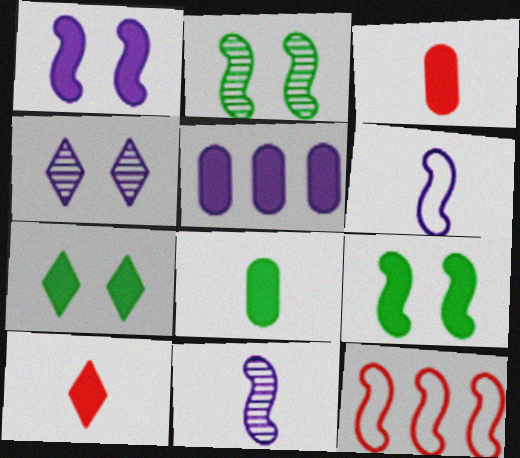[[4, 5, 6], 
[4, 8, 12], 
[5, 9, 10], 
[9, 11, 12]]